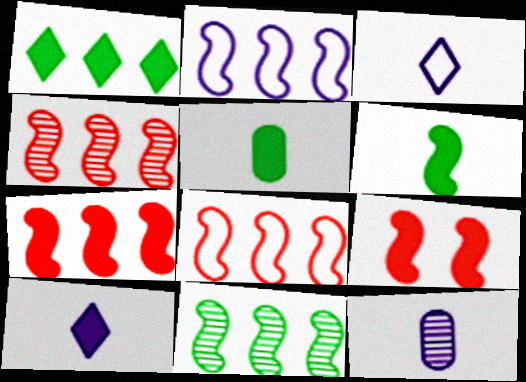[[2, 7, 11], 
[4, 7, 8]]